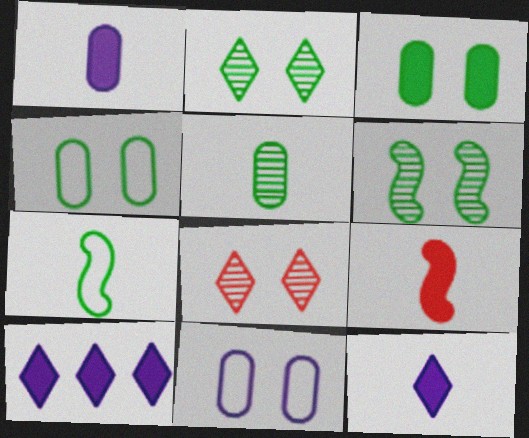[[3, 9, 10]]